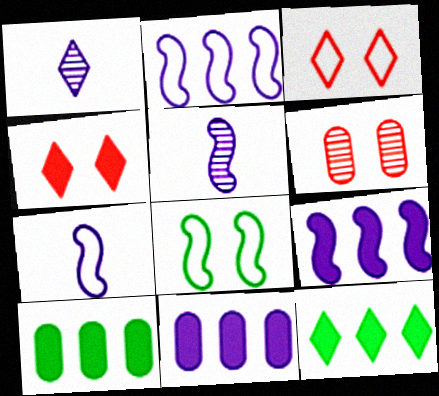[[1, 3, 12], 
[3, 5, 10], 
[6, 7, 12]]